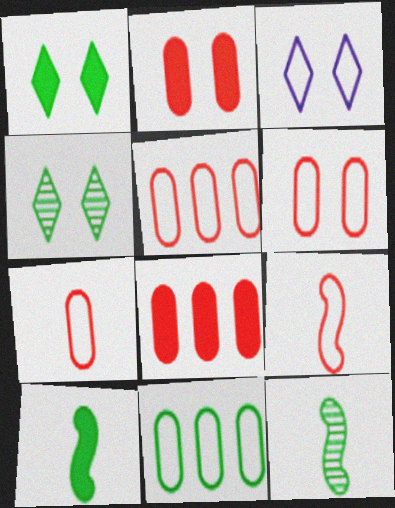[[1, 11, 12], 
[3, 8, 12], 
[3, 9, 11], 
[4, 10, 11], 
[5, 6, 7]]